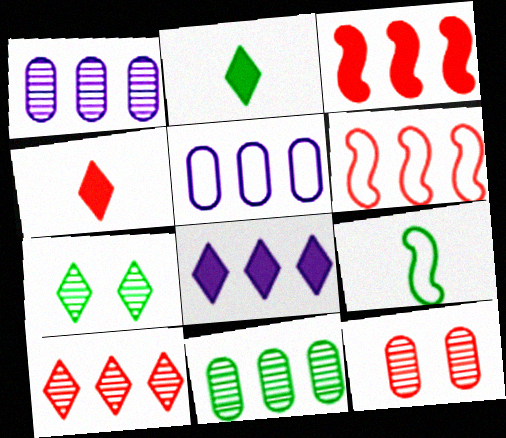[[4, 6, 12], 
[6, 8, 11], 
[8, 9, 12]]